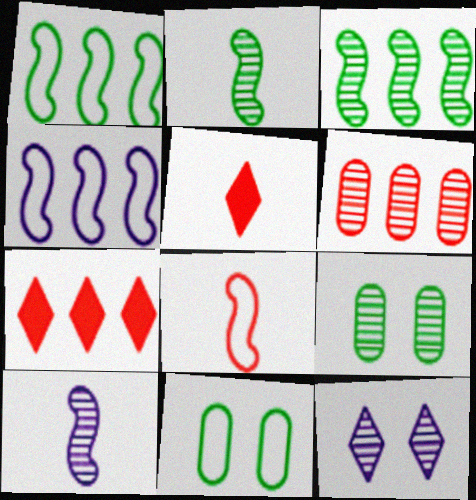[[2, 6, 12], 
[4, 5, 9], 
[7, 10, 11]]